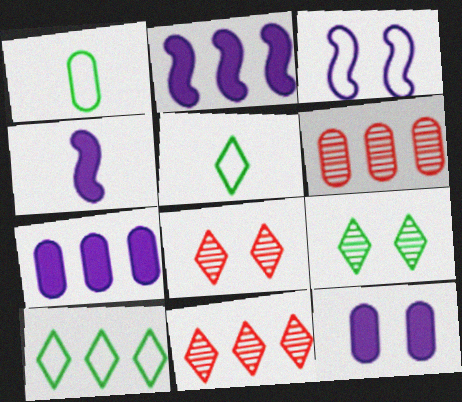[[1, 2, 8], 
[1, 6, 12], 
[2, 6, 10]]